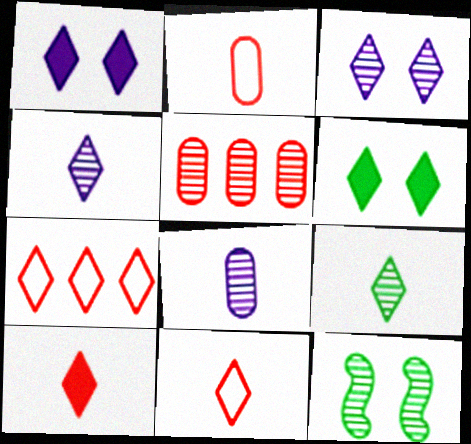[[1, 7, 9], 
[4, 5, 12], 
[4, 6, 7]]